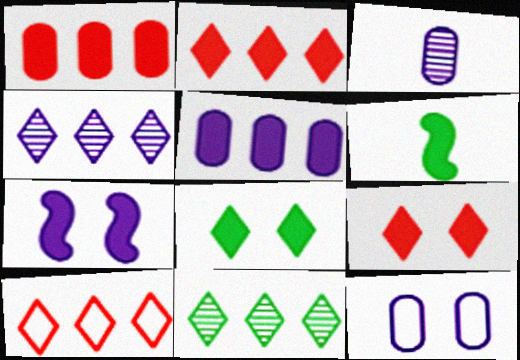[[3, 5, 12], 
[5, 6, 9]]